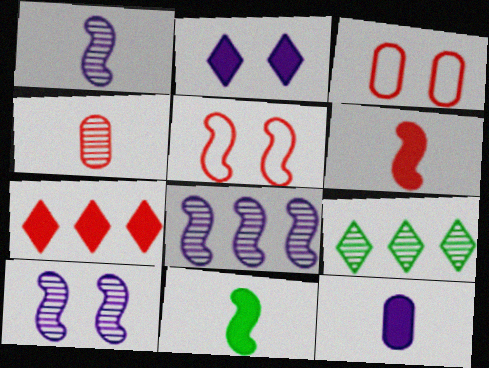[[1, 8, 10], 
[4, 5, 7], 
[4, 9, 10], 
[5, 8, 11], 
[5, 9, 12]]